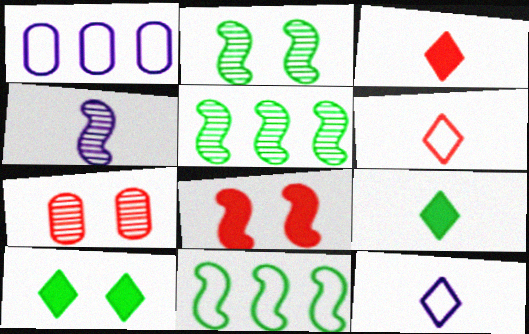[[1, 2, 3], 
[4, 8, 11]]